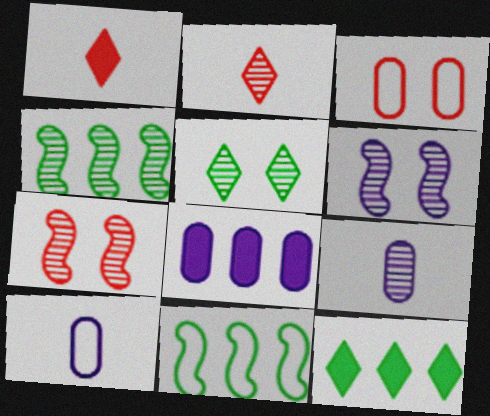[[7, 10, 12]]